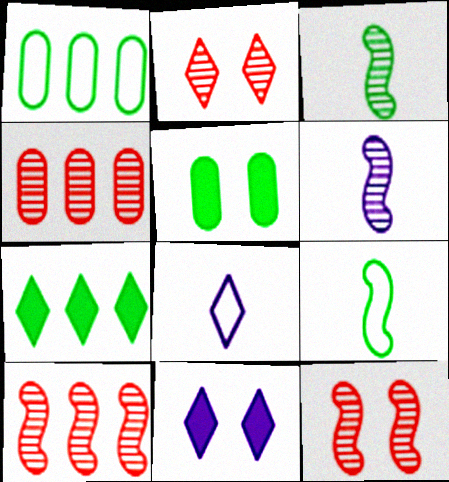[[2, 7, 8], 
[4, 9, 11], 
[5, 8, 10]]